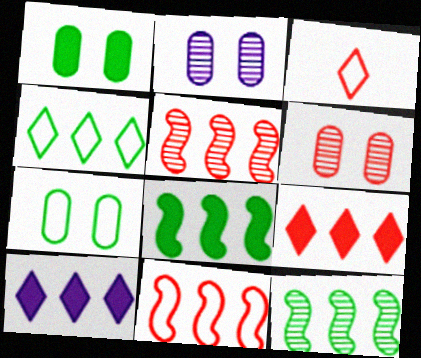[[2, 3, 8]]